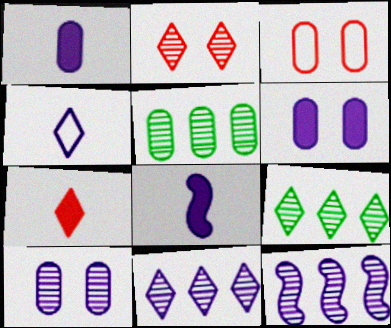[[1, 3, 5], 
[3, 8, 9], 
[4, 6, 12]]